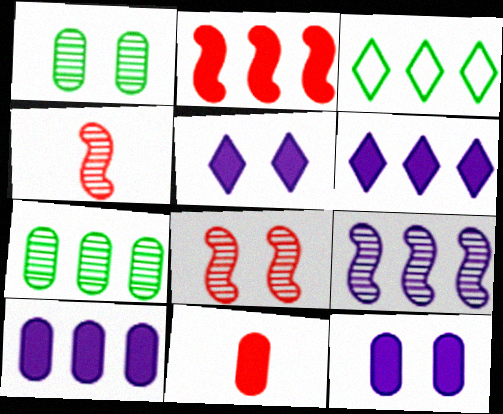[[3, 4, 12]]